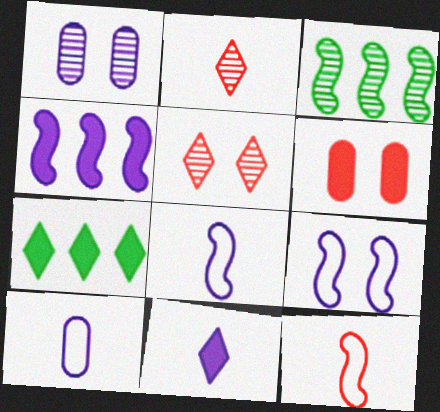[[1, 2, 3], 
[1, 7, 12]]